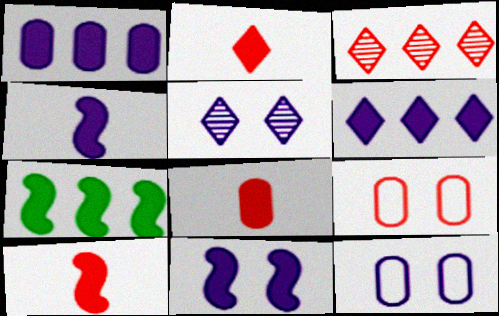[[2, 8, 10], 
[3, 9, 10], 
[5, 11, 12], 
[7, 10, 11]]